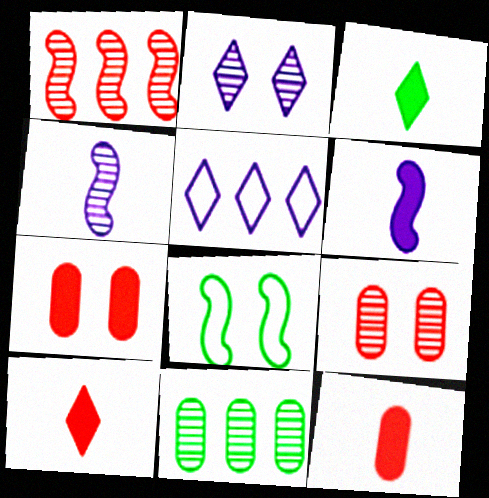[[1, 6, 8], 
[2, 7, 8], 
[3, 6, 12], 
[3, 8, 11]]